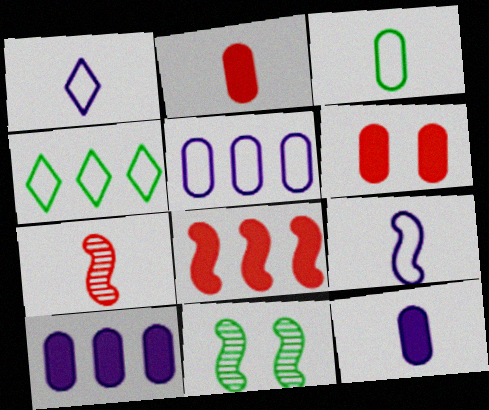[[8, 9, 11]]